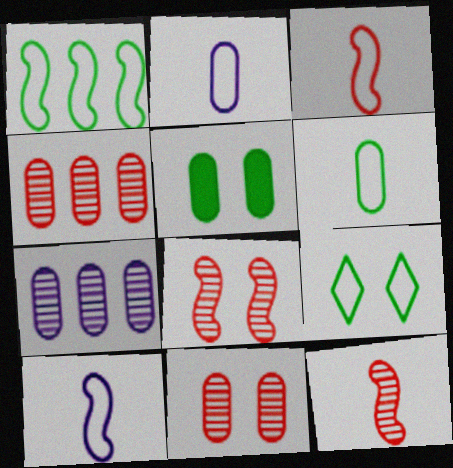[[1, 6, 9], 
[2, 4, 5]]